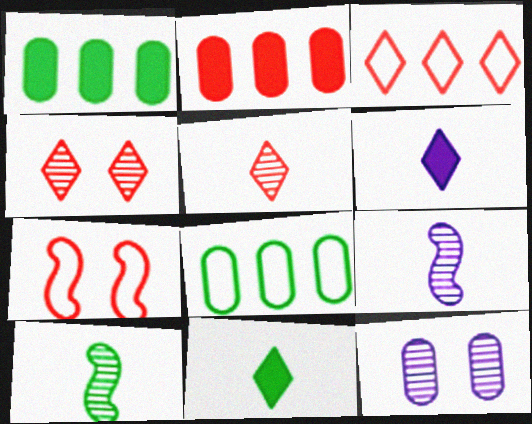[[2, 5, 7]]